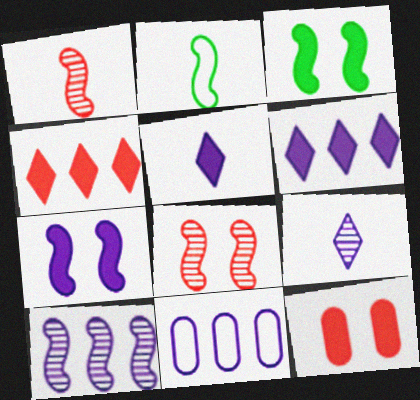[[6, 10, 11], 
[7, 9, 11]]